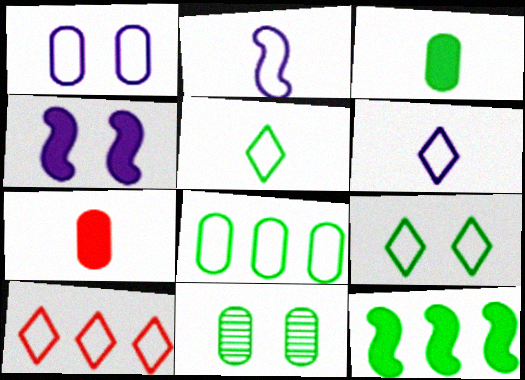[[3, 8, 11], 
[5, 11, 12], 
[6, 9, 10]]